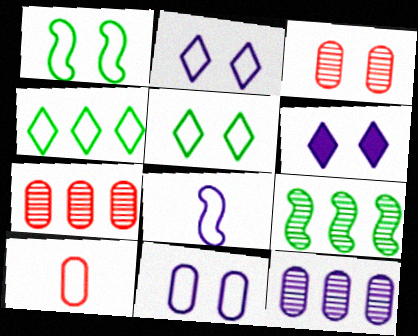[[1, 3, 6], 
[6, 8, 12], 
[6, 9, 10]]